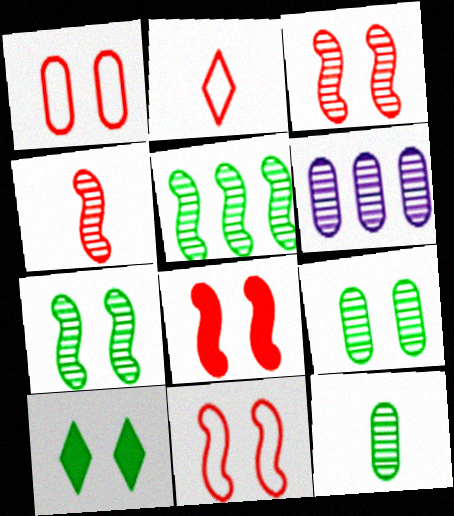[[3, 8, 11]]